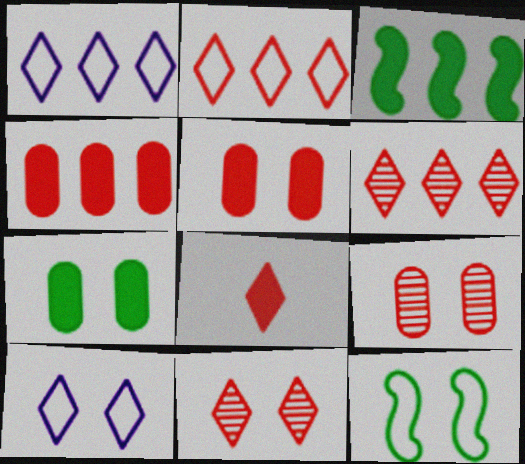[[2, 8, 11]]